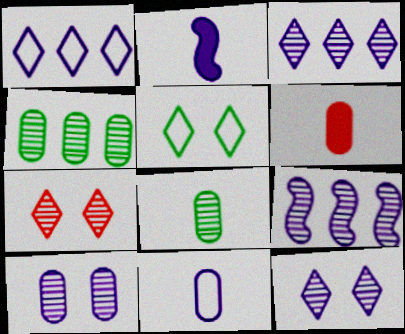[[1, 2, 10], 
[5, 6, 9], 
[6, 8, 11], 
[7, 8, 9]]